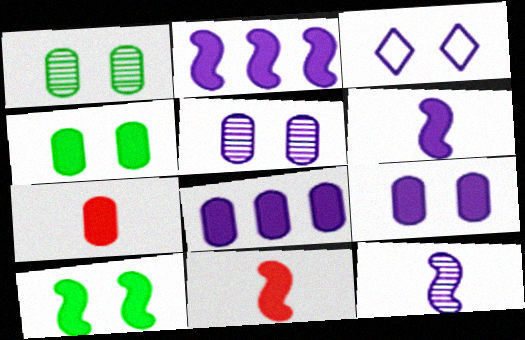[[2, 10, 11], 
[3, 8, 12], 
[4, 7, 8]]